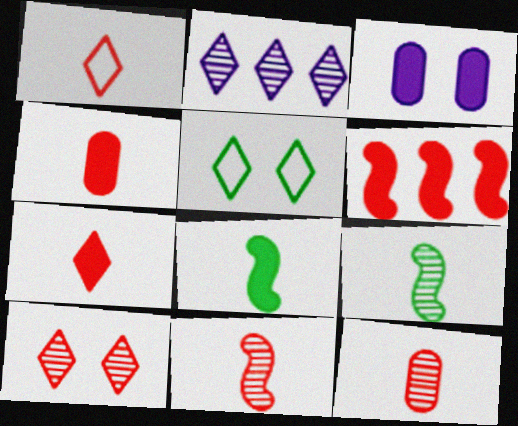[[1, 4, 11], 
[2, 5, 7]]